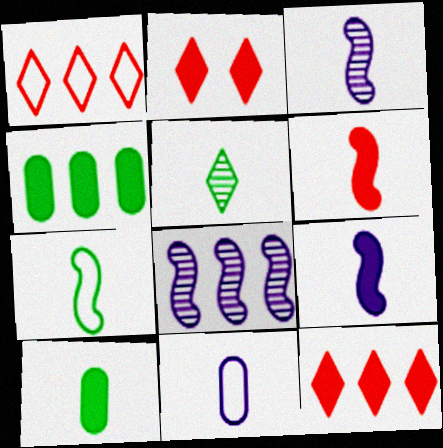[[1, 4, 8], 
[2, 4, 9], 
[3, 6, 7], 
[5, 6, 11], 
[5, 7, 10]]